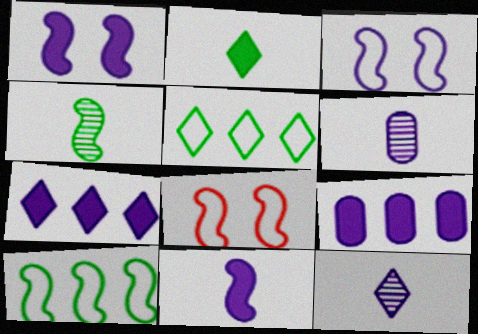[[3, 6, 7], 
[3, 9, 12]]